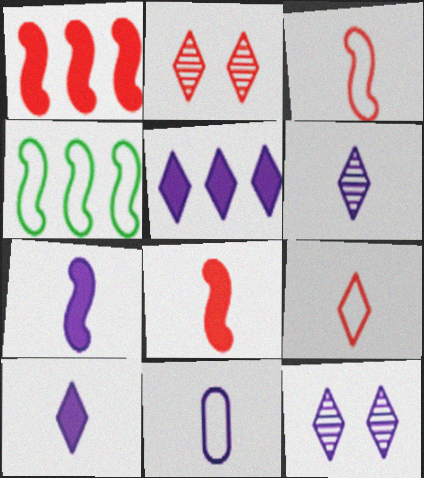[[6, 7, 11]]